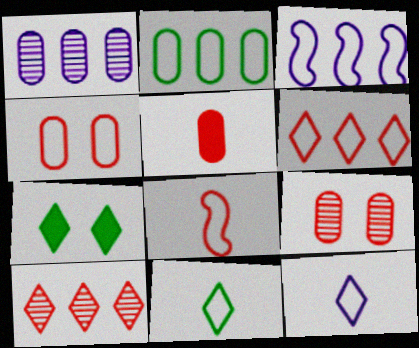[[1, 7, 8], 
[2, 3, 6], 
[3, 4, 11], 
[4, 6, 8], 
[7, 10, 12]]